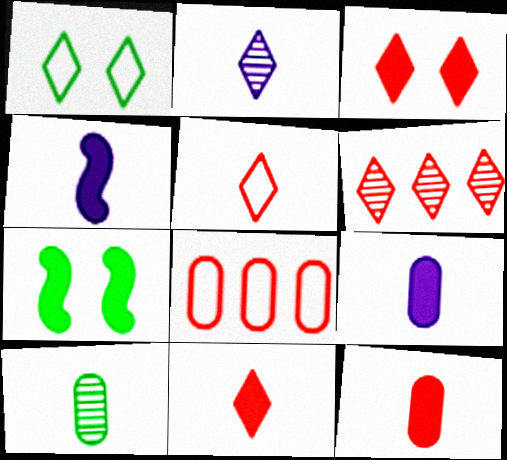[[2, 7, 8], 
[3, 5, 6], 
[4, 5, 10]]